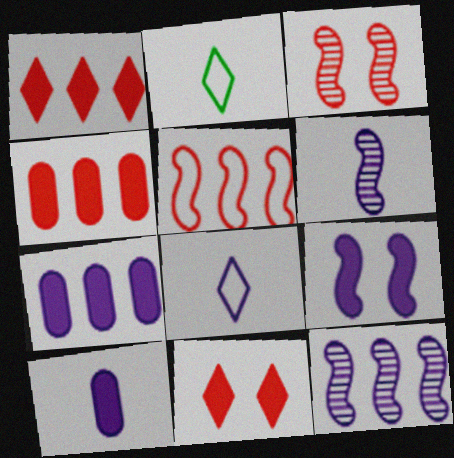[[2, 3, 7], 
[6, 8, 10]]